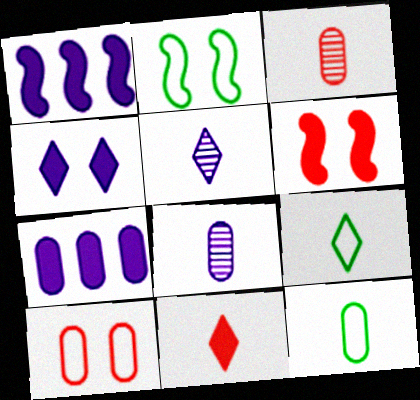[[5, 9, 11]]